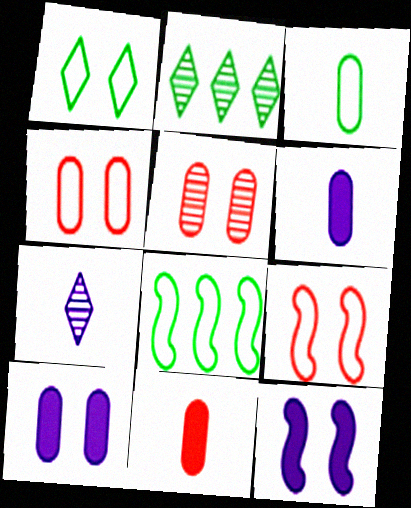[[1, 3, 8], 
[1, 5, 12], 
[2, 6, 9]]